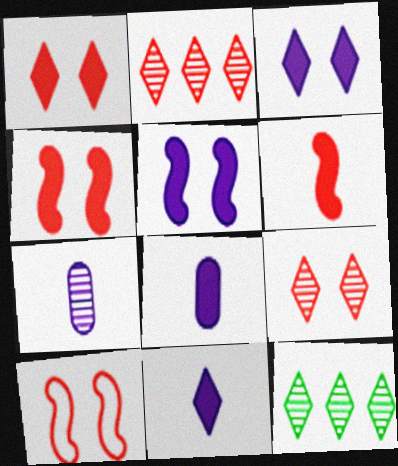[[8, 10, 12]]